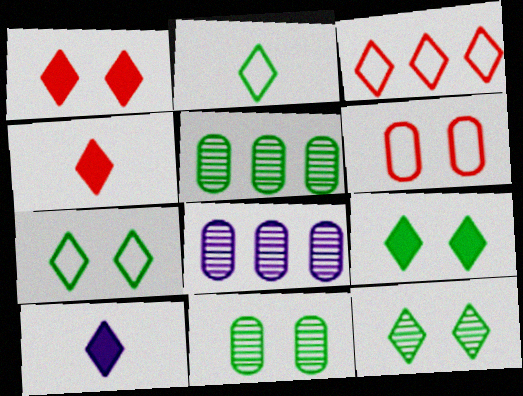[[3, 10, 12], 
[7, 9, 12]]